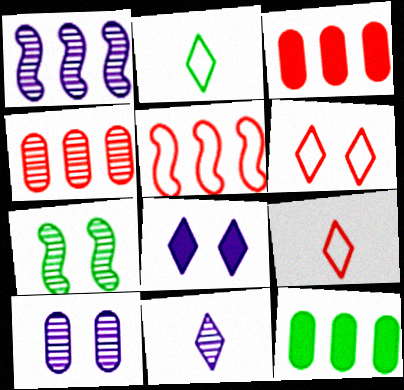[[1, 10, 11], 
[2, 7, 12], 
[4, 7, 11]]